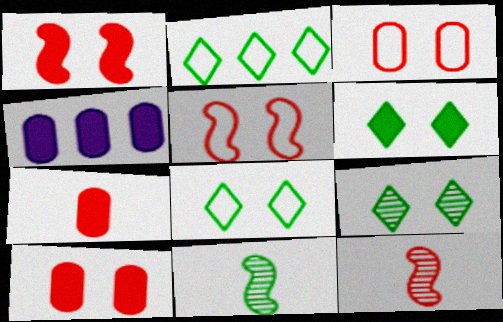[[4, 8, 12], 
[6, 8, 9]]